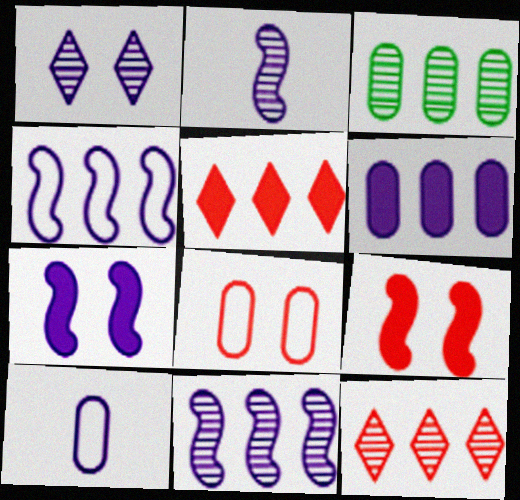[[2, 4, 7], 
[3, 4, 5], 
[3, 11, 12]]